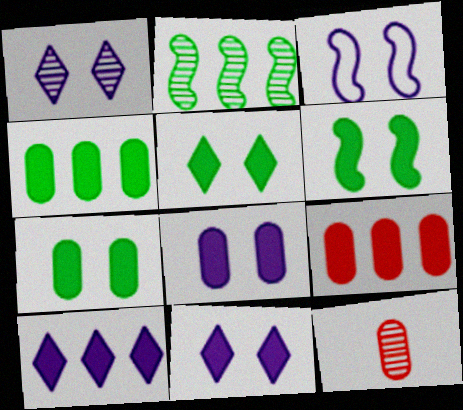[[1, 2, 12], 
[1, 3, 8], 
[5, 6, 7]]